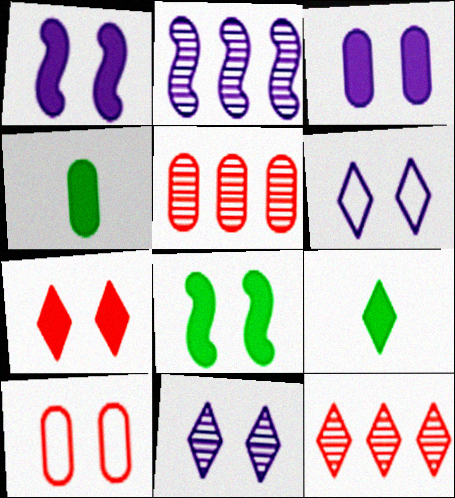[[2, 9, 10], 
[3, 7, 8], 
[6, 9, 12], 
[8, 10, 11]]